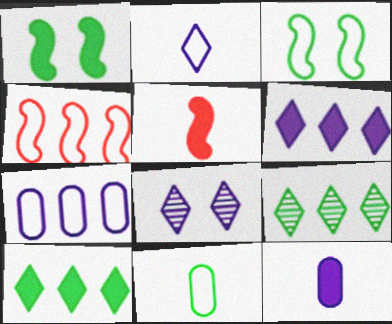[[1, 9, 11], 
[2, 6, 8]]